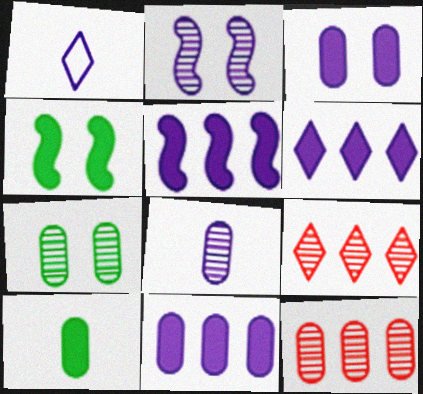[[1, 2, 11], 
[1, 4, 12], 
[5, 6, 11], 
[7, 8, 12]]